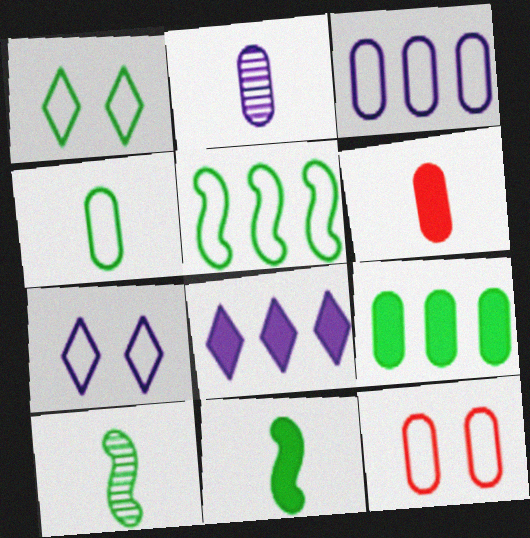[[1, 4, 5], 
[1, 9, 10], 
[2, 4, 6], 
[2, 9, 12], 
[3, 4, 12], 
[8, 10, 12]]